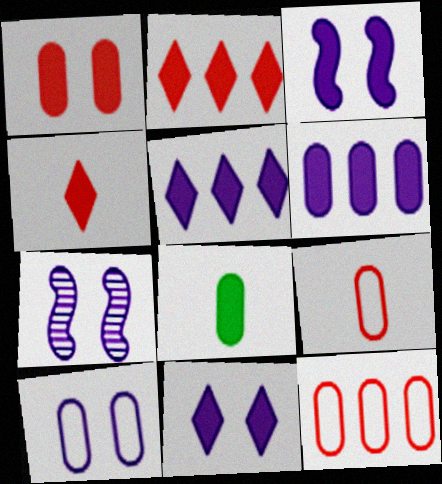[[1, 6, 8], 
[2, 3, 8], 
[7, 10, 11]]